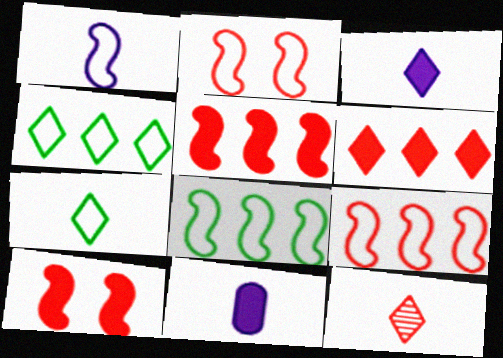[[1, 2, 8], 
[3, 7, 12]]